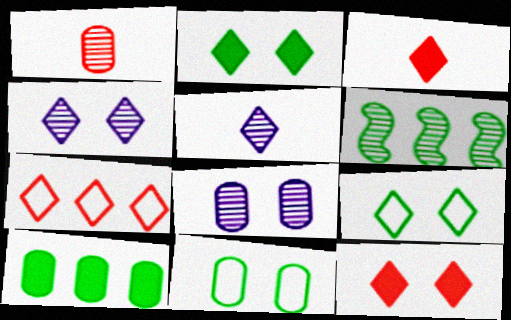[[1, 4, 6], 
[2, 5, 7], 
[4, 9, 12]]